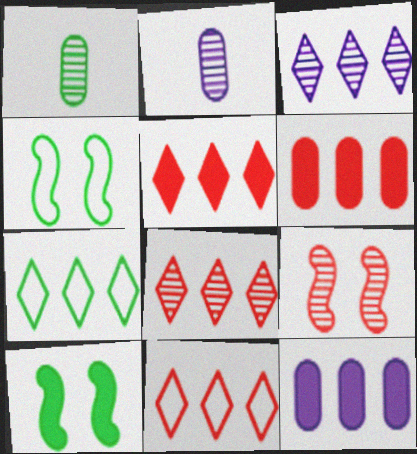[[1, 3, 9], 
[1, 7, 10], 
[2, 4, 5], 
[2, 10, 11], 
[3, 5, 7], 
[5, 8, 11]]